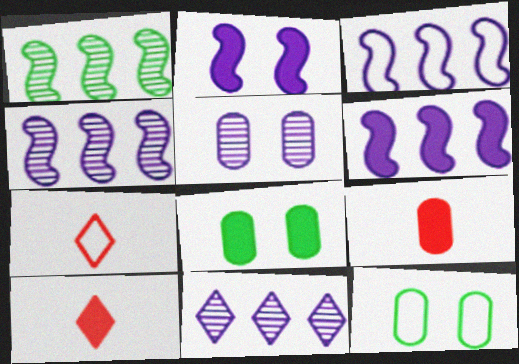[[3, 4, 6], 
[3, 7, 12], 
[4, 7, 8], 
[4, 10, 12], 
[6, 8, 10]]